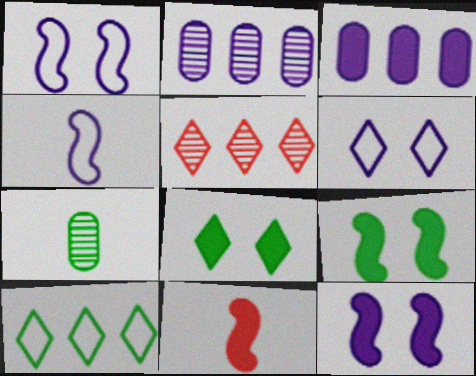[[3, 8, 11], 
[7, 9, 10]]